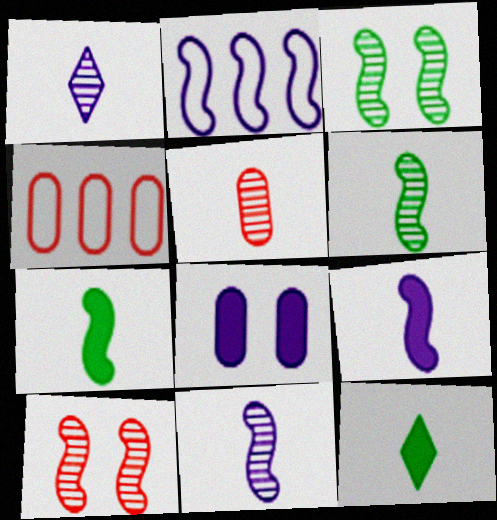[[1, 2, 8], 
[1, 5, 6], 
[2, 7, 10]]